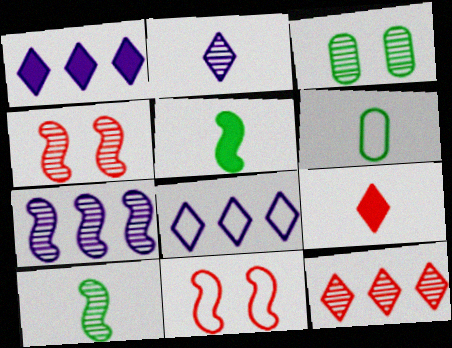[[1, 4, 6], 
[4, 7, 10], 
[5, 7, 11], 
[6, 8, 11]]